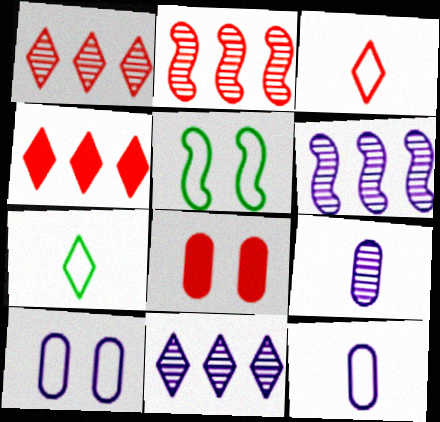[[2, 3, 8], 
[4, 5, 9], 
[6, 7, 8]]